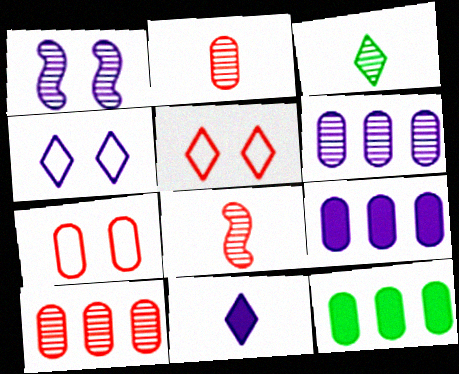[[1, 3, 10], 
[4, 8, 12]]